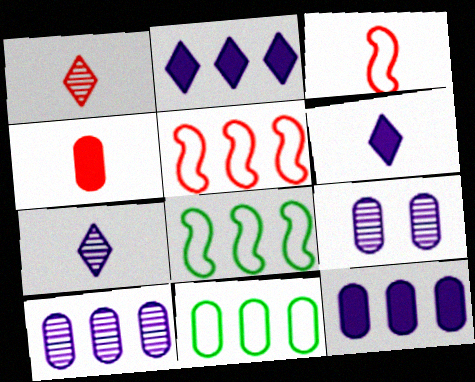[[1, 3, 4], 
[4, 9, 11]]